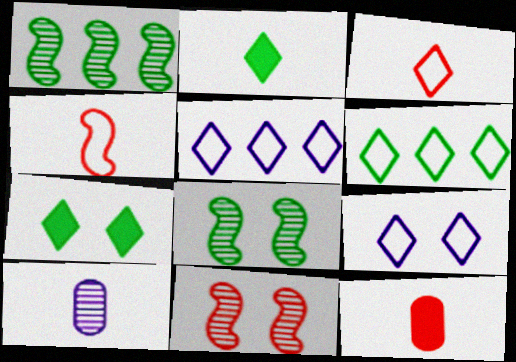[[1, 9, 12], 
[2, 4, 10], 
[3, 6, 9], 
[5, 8, 12]]